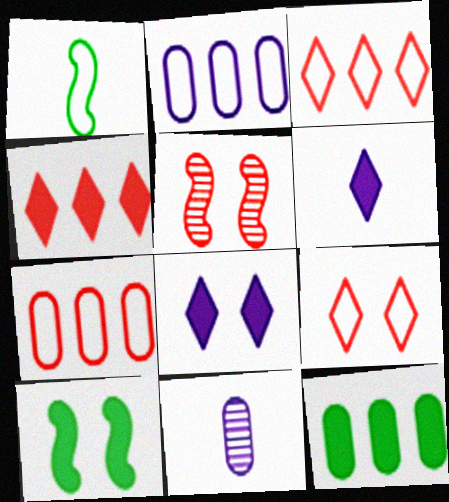[[1, 2, 9], 
[3, 10, 11]]